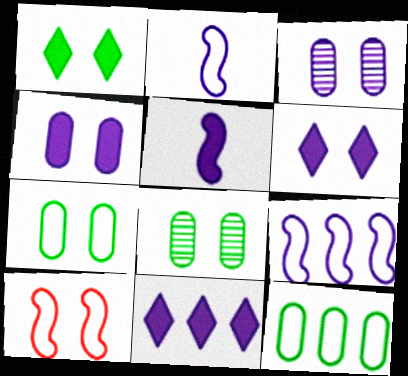[[1, 3, 10], 
[2, 3, 11], 
[4, 5, 11], 
[6, 8, 10]]